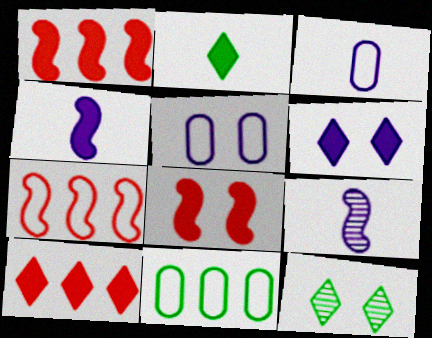[[1, 3, 12], 
[2, 6, 10], 
[5, 8, 12]]